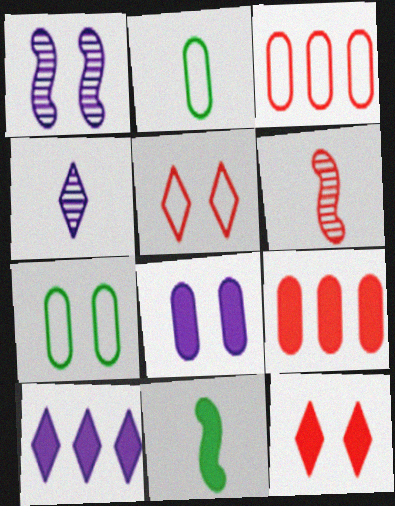[[1, 7, 12], 
[3, 6, 12], 
[5, 6, 9], 
[6, 7, 10]]